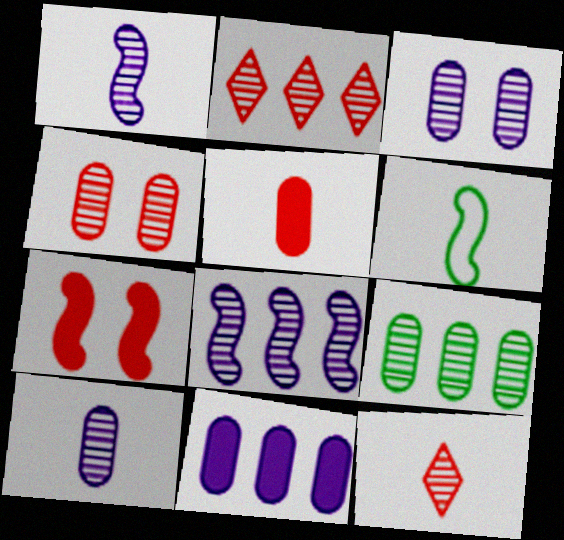[[2, 8, 9], 
[4, 9, 10], 
[6, 7, 8]]